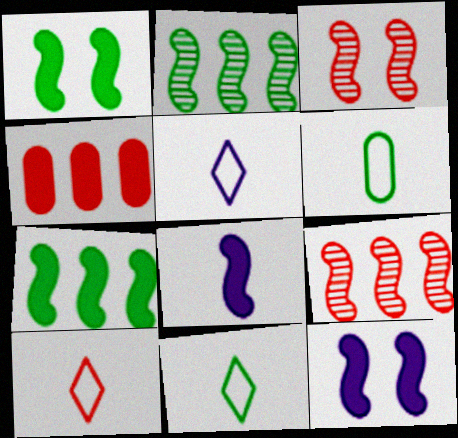[[3, 4, 10], 
[5, 10, 11]]